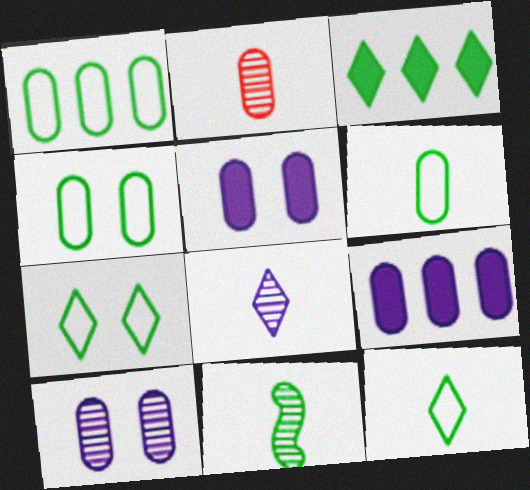[[1, 2, 5], 
[1, 4, 6], 
[2, 4, 9], 
[2, 8, 11], 
[3, 4, 11]]